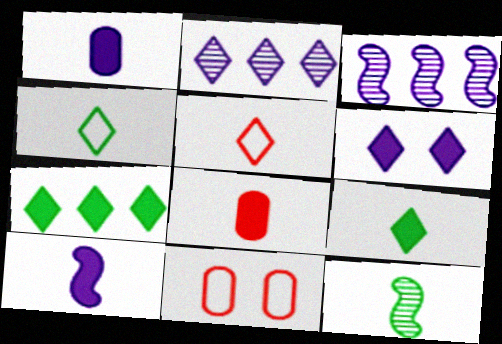[[1, 5, 12], 
[3, 9, 11], 
[8, 9, 10]]